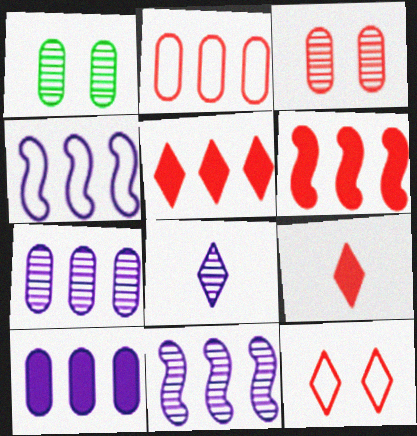[[1, 4, 9]]